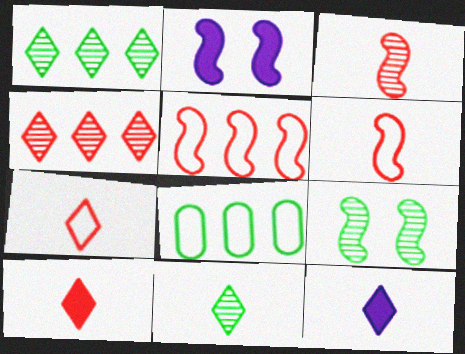[[7, 11, 12]]